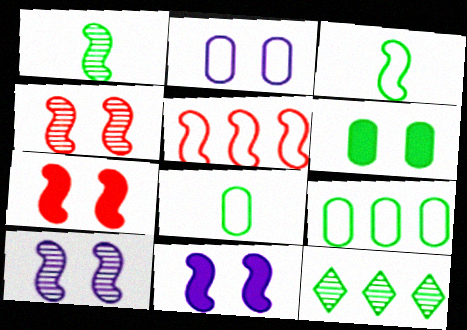[[1, 5, 11], 
[3, 6, 12]]